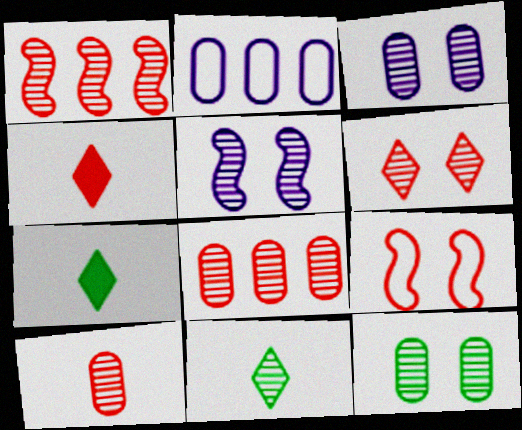[[1, 3, 11], 
[1, 6, 10], 
[4, 8, 9], 
[5, 6, 12], 
[5, 8, 11]]